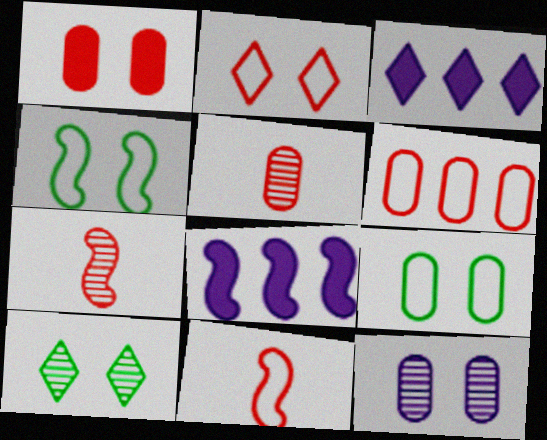[[1, 5, 6], 
[1, 9, 12], 
[2, 6, 11], 
[3, 4, 5], 
[3, 7, 9], 
[4, 7, 8]]